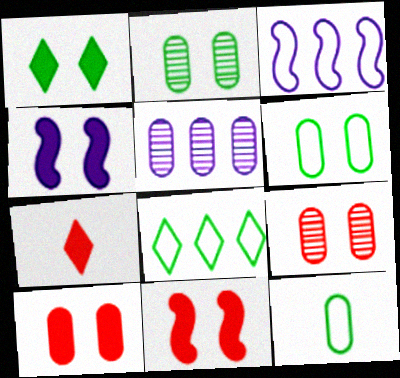[[1, 4, 10], 
[2, 3, 7], 
[5, 10, 12]]